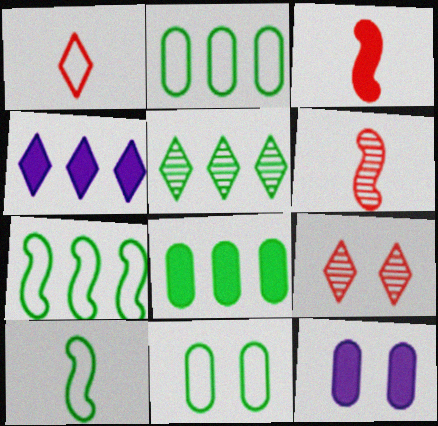[[4, 6, 11], 
[5, 7, 8]]